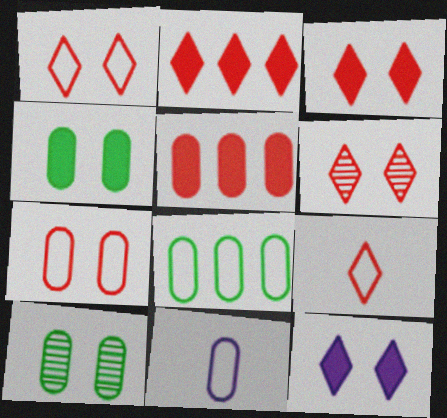[[1, 3, 6], 
[2, 6, 9], 
[5, 10, 11], 
[7, 8, 11]]